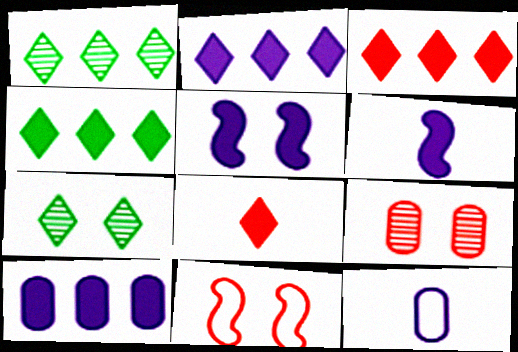[[2, 3, 4]]